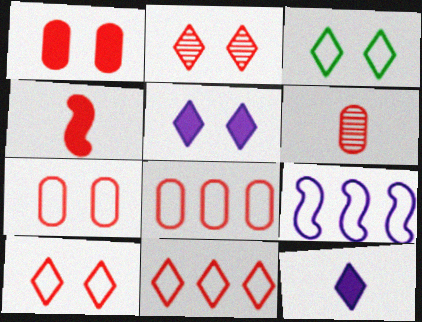[[1, 6, 8], 
[2, 3, 5], 
[2, 4, 8]]